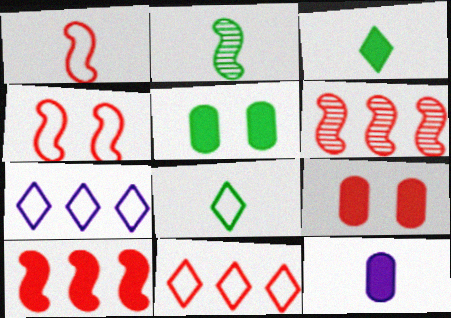[[2, 7, 9]]